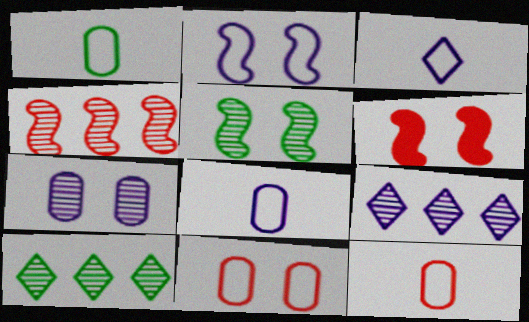[[1, 6, 9], 
[1, 8, 12], 
[2, 5, 6], 
[6, 8, 10]]